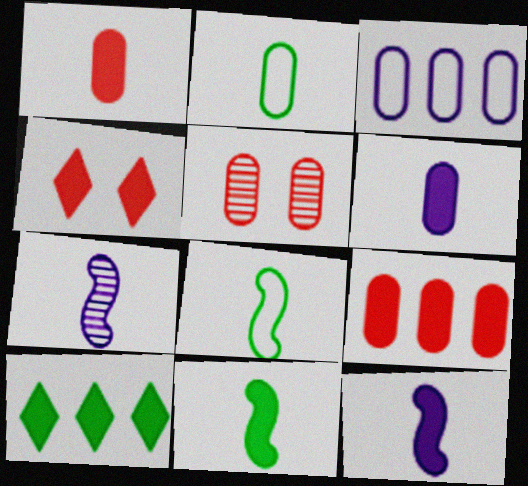[]